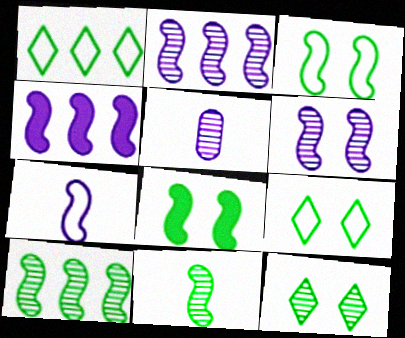[[4, 6, 7]]